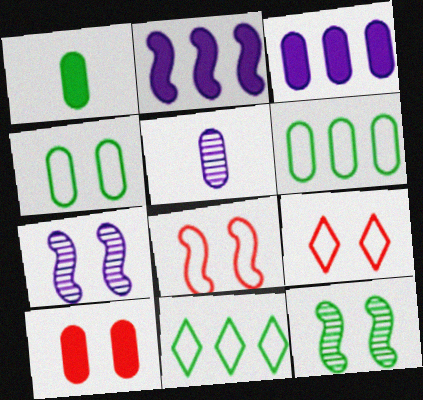[[1, 3, 10], 
[1, 11, 12], 
[5, 6, 10]]